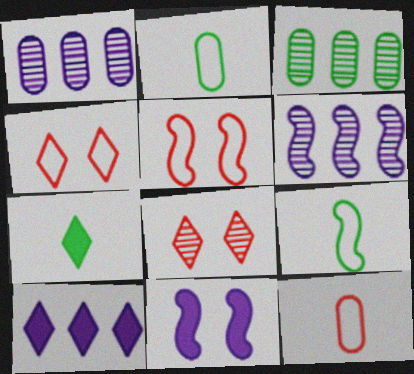[[1, 5, 7]]